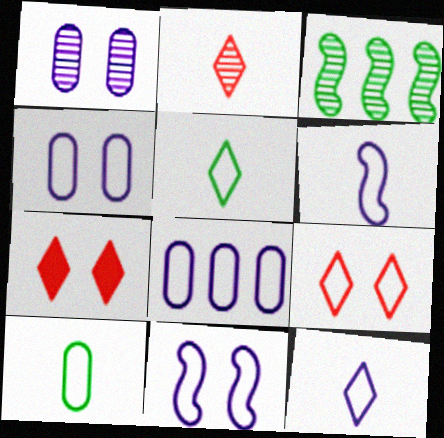[[1, 2, 3], 
[8, 11, 12]]